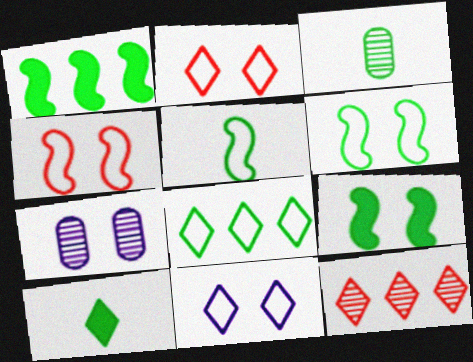[[2, 7, 9], 
[3, 5, 10], 
[3, 8, 9], 
[10, 11, 12]]